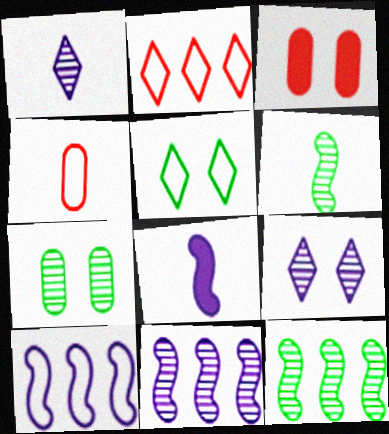[[2, 7, 8], 
[4, 5, 10]]